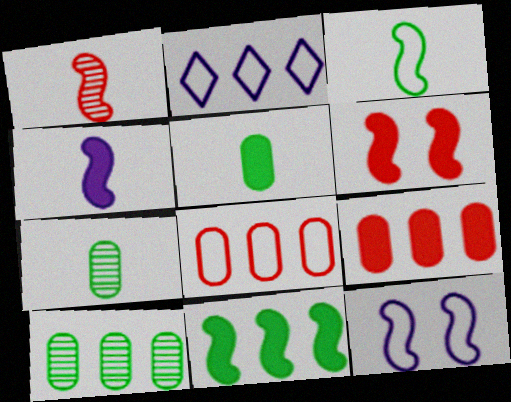[[1, 3, 4], 
[1, 11, 12], 
[2, 6, 7], 
[4, 6, 11]]